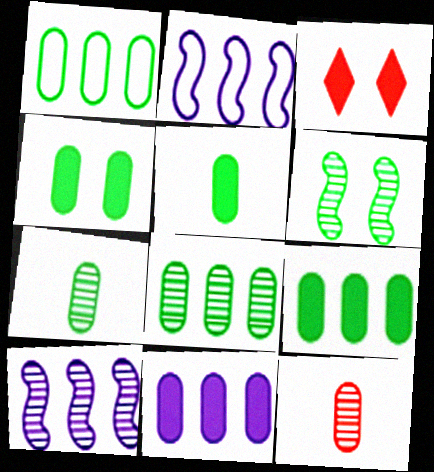[[1, 4, 7], 
[1, 8, 9], 
[2, 3, 7], 
[4, 5, 9]]